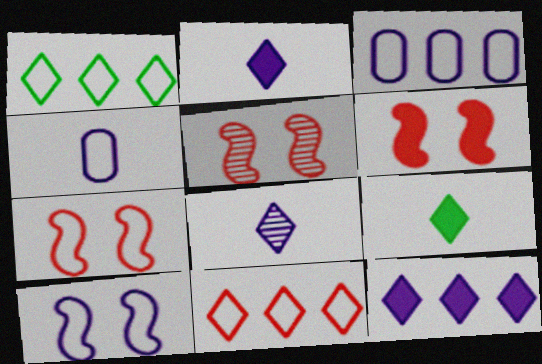[[1, 4, 7], 
[3, 5, 9], 
[5, 6, 7]]